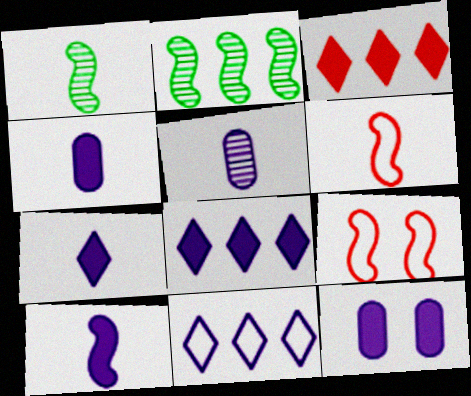[[1, 6, 10], 
[2, 9, 10], 
[4, 7, 10], 
[8, 10, 12]]